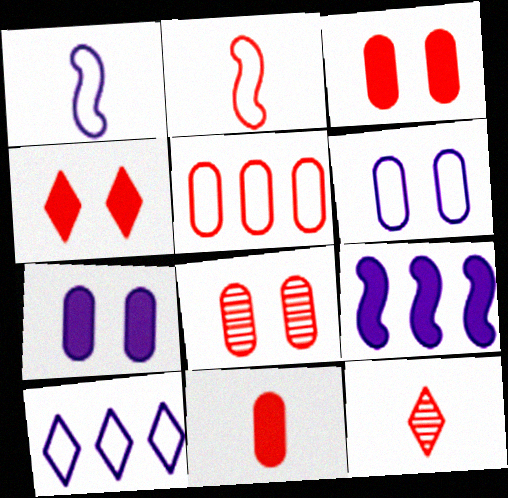[[1, 6, 10], 
[2, 11, 12], 
[5, 8, 11]]